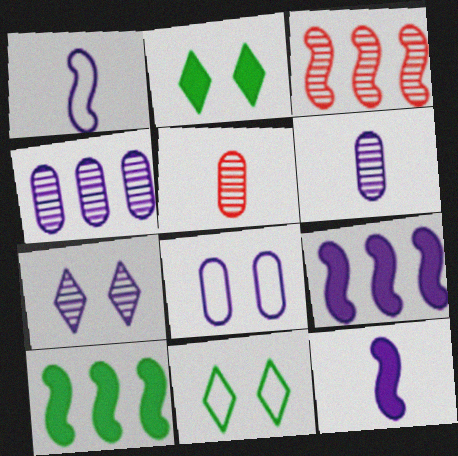[[5, 9, 11]]